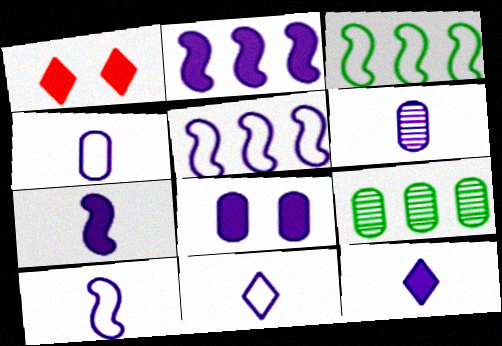[[1, 3, 6], 
[1, 9, 10], 
[2, 8, 12], 
[4, 10, 11], 
[6, 7, 11], 
[6, 10, 12]]